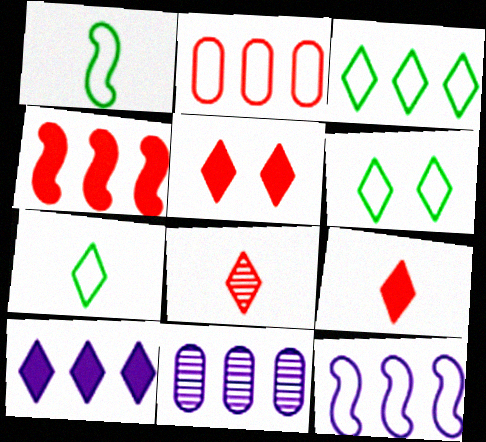[[1, 5, 11], 
[2, 3, 12], 
[3, 4, 11], 
[3, 6, 7], 
[6, 8, 10], 
[10, 11, 12]]